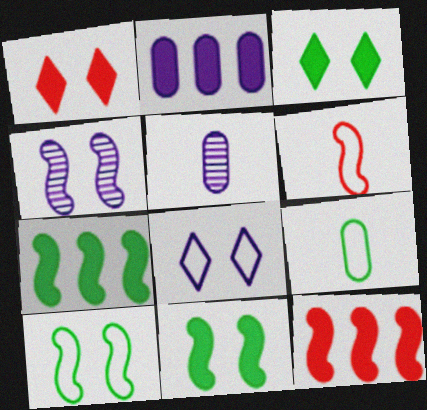[[4, 6, 7]]